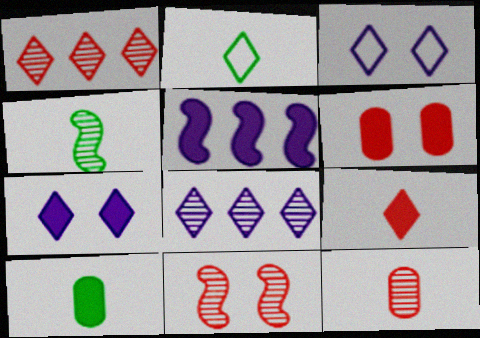[[1, 2, 7], 
[1, 11, 12], 
[2, 4, 10]]